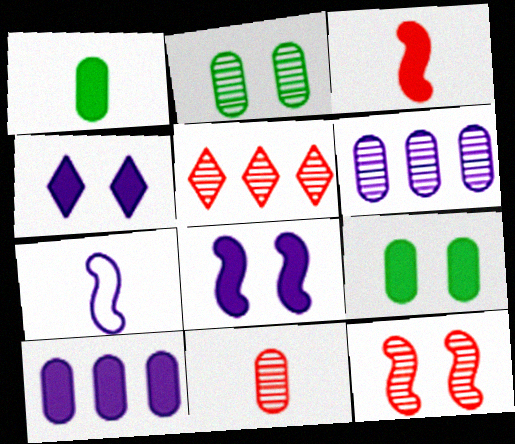[[2, 6, 11], 
[4, 6, 7], 
[5, 7, 9], 
[5, 11, 12]]